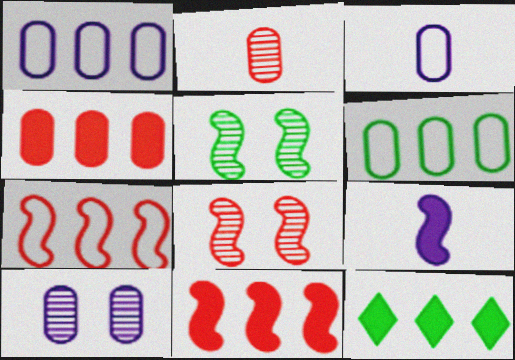[[3, 8, 12], 
[5, 7, 9]]